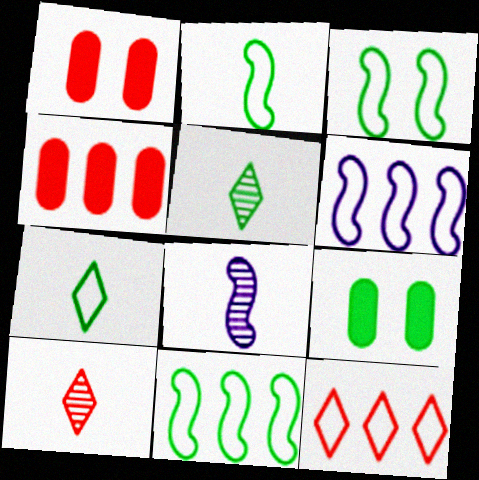[[1, 5, 6], 
[2, 3, 11], 
[5, 9, 11], 
[6, 9, 10], 
[8, 9, 12]]